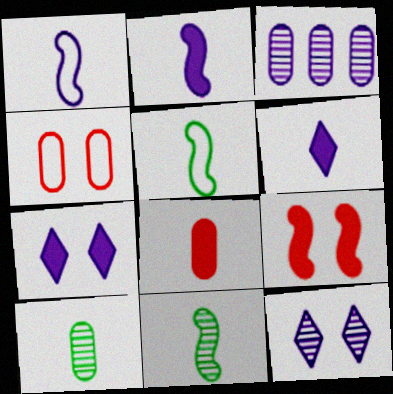[[1, 3, 7]]